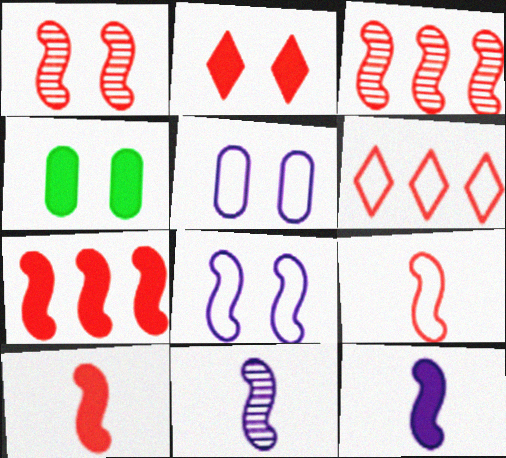[[1, 7, 9], 
[4, 6, 11]]